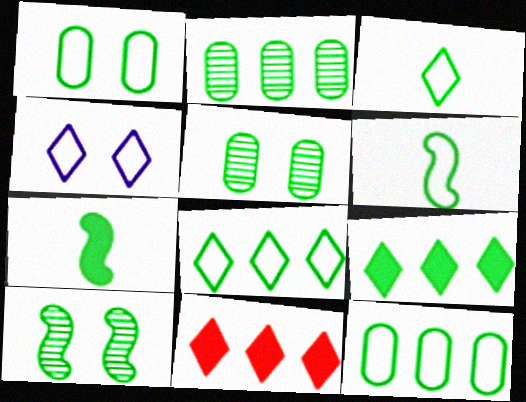[[1, 6, 8], 
[5, 6, 9], 
[5, 7, 8]]